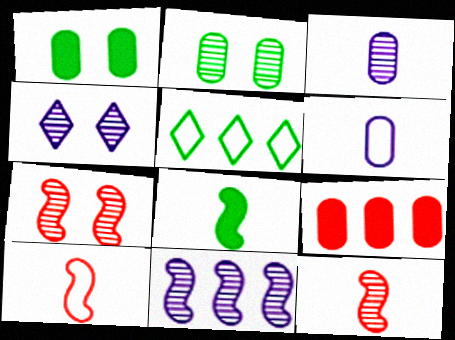[[2, 4, 7], 
[2, 5, 8], 
[2, 6, 9], 
[3, 4, 11], 
[5, 9, 11]]